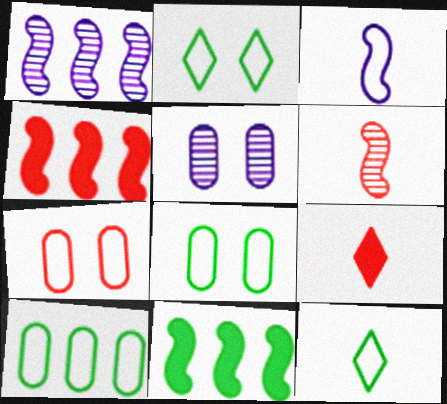[[1, 8, 9], 
[4, 5, 12]]